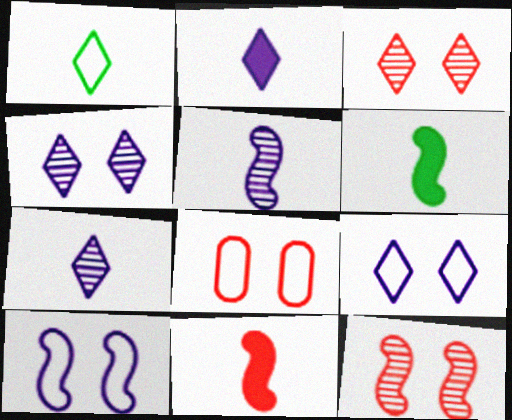[]